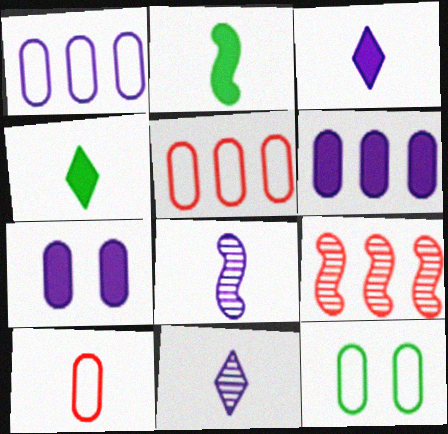[[1, 10, 12], 
[2, 10, 11], 
[3, 9, 12], 
[4, 8, 10]]